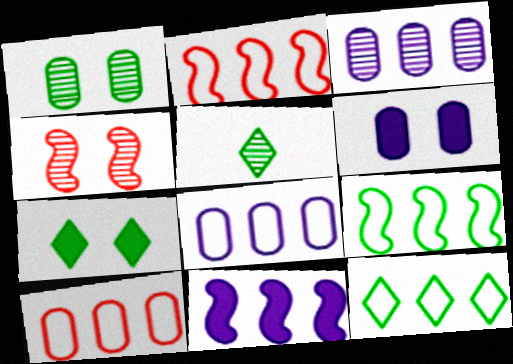[[2, 5, 6], 
[2, 8, 12], 
[3, 4, 5], 
[5, 7, 12]]